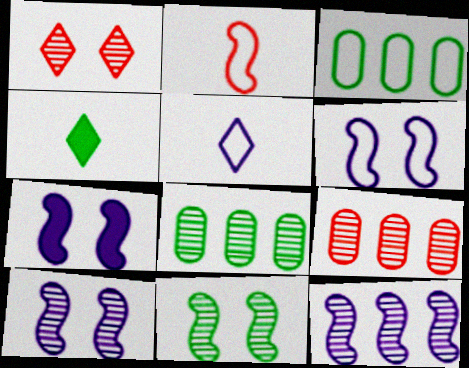[[3, 4, 11], 
[4, 6, 9], 
[6, 7, 10]]